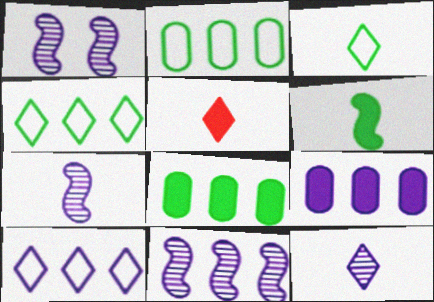[[1, 2, 5], 
[1, 7, 11], 
[3, 5, 12], 
[9, 10, 11]]